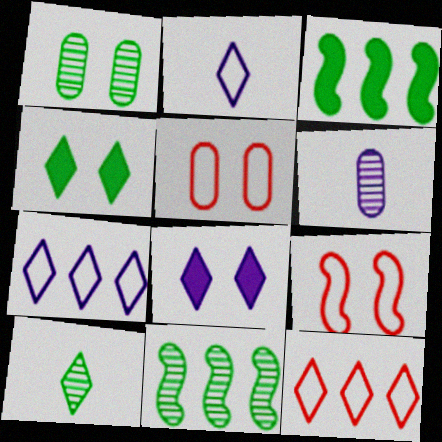[[1, 8, 9], 
[1, 10, 11], 
[8, 10, 12]]